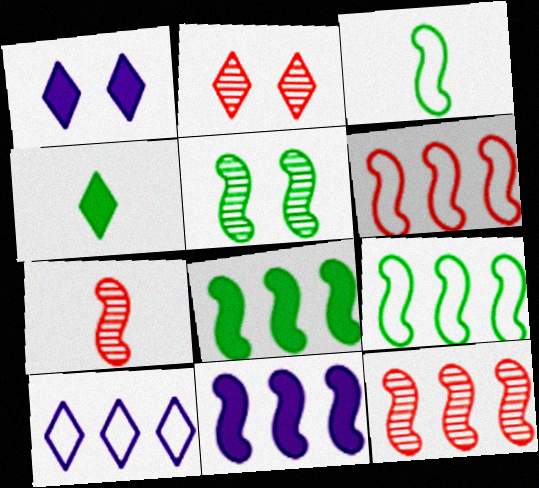[[2, 4, 10], 
[3, 5, 8], 
[9, 11, 12]]